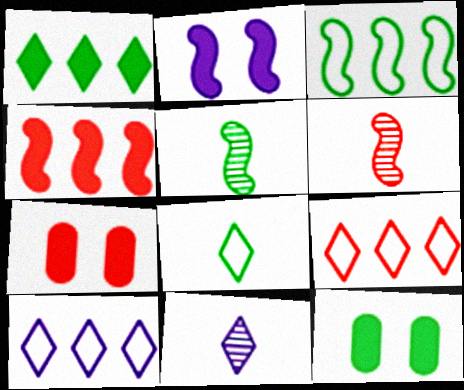[[2, 3, 6], 
[3, 7, 11], 
[5, 7, 10], 
[6, 7, 9], 
[6, 10, 12]]